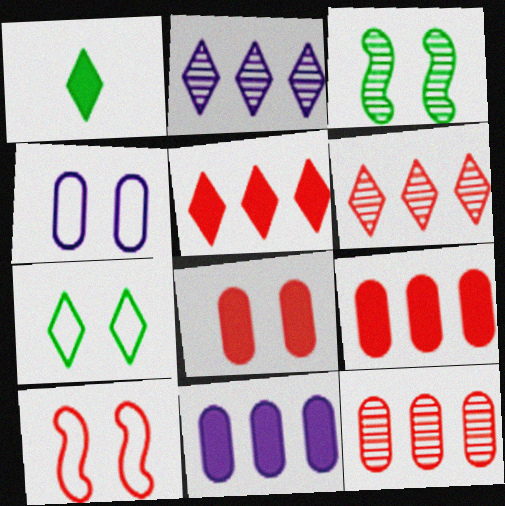[[4, 7, 10]]